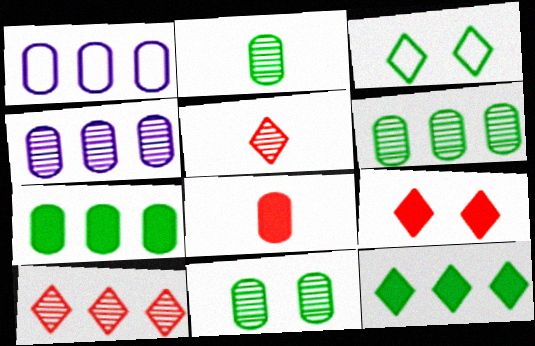[[1, 8, 11], 
[2, 6, 11]]